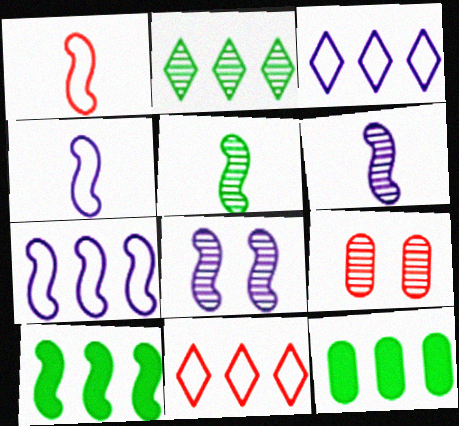[[1, 8, 10], 
[2, 6, 9]]